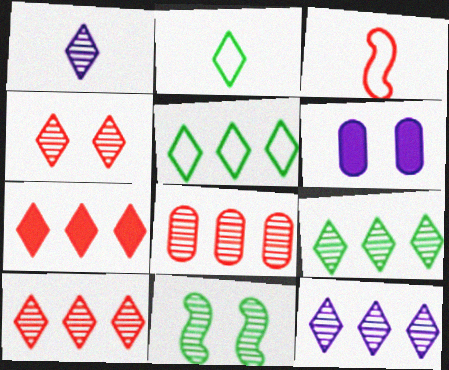[[1, 4, 9], 
[1, 8, 11], 
[3, 6, 9], 
[5, 7, 12], 
[9, 10, 12]]